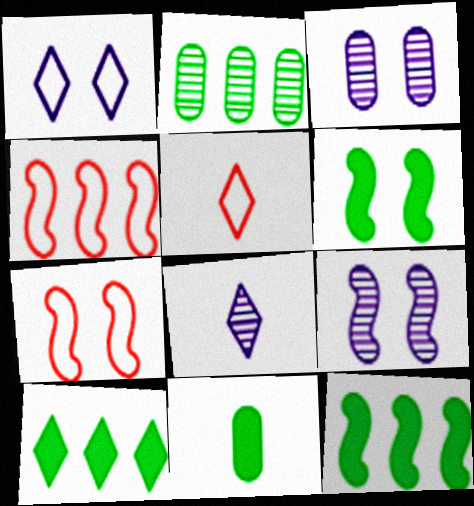[[3, 5, 12], 
[6, 7, 9], 
[6, 10, 11]]